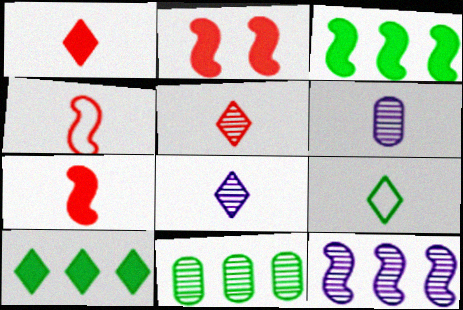[[1, 8, 9], 
[6, 7, 9]]